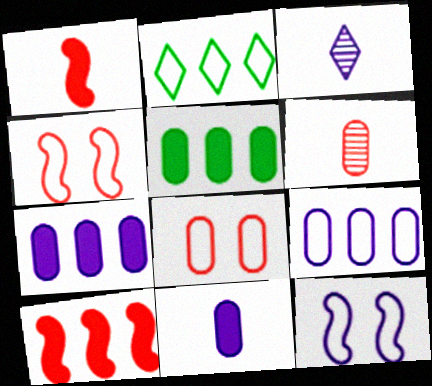[[3, 4, 5], 
[3, 7, 12]]